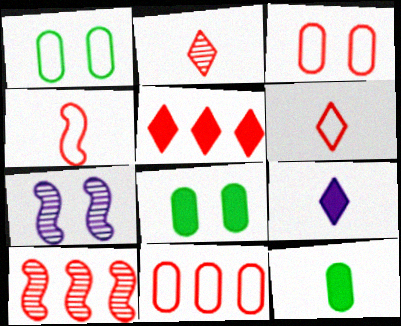[[1, 9, 10], 
[5, 10, 11]]